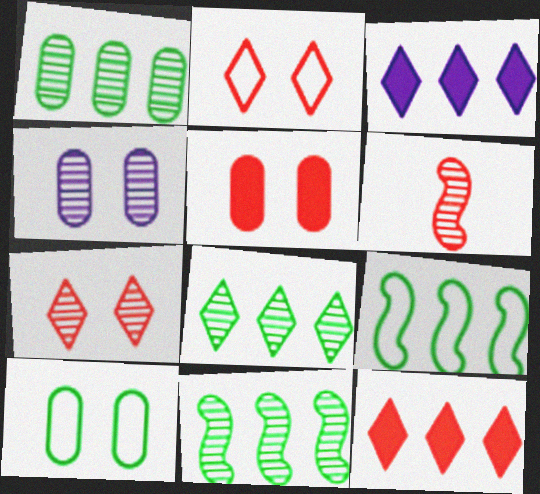[[1, 8, 11], 
[3, 6, 10], 
[4, 5, 10], 
[4, 6, 8]]